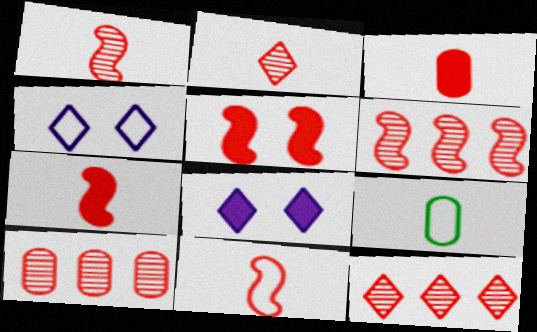[[1, 7, 11], 
[2, 3, 11], 
[5, 6, 11], 
[6, 8, 9], 
[6, 10, 12]]